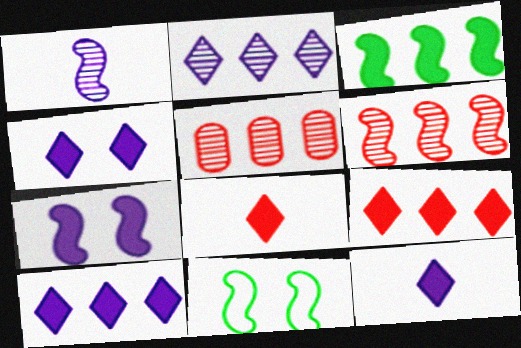[[4, 10, 12], 
[5, 11, 12]]